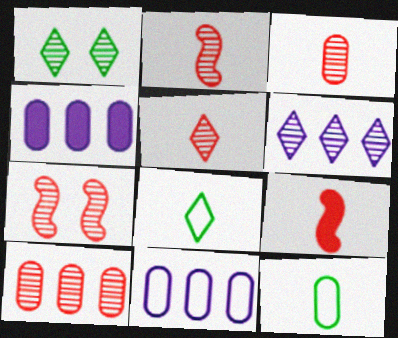[[1, 5, 6], 
[1, 9, 11], 
[2, 3, 5], 
[4, 7, 8], 
[5, 7, 10]]